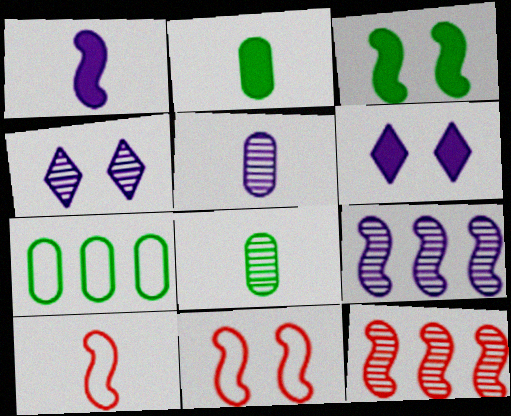[[3, 9, 10], 
[4, 5, 9], 
[4, 8, 12]]